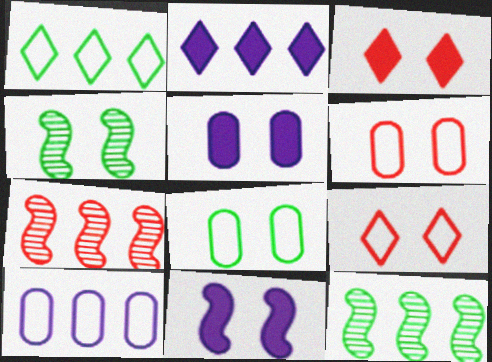[[4, 5, 9]]